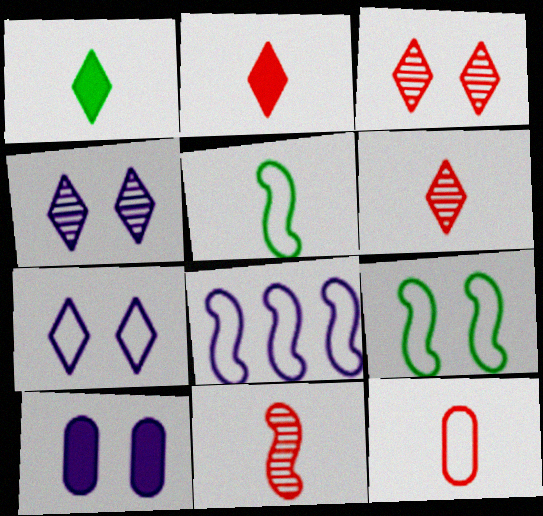[[2, 11, 12], 
[3, 9, 10]]